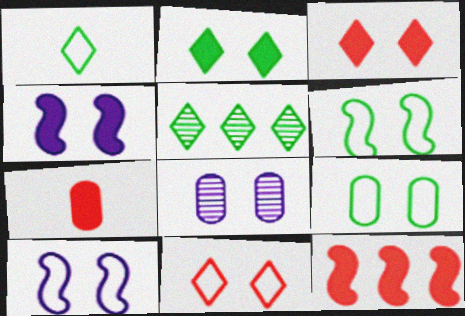[[1, 2, 5], 
[1, 8, 12], 
[3, 6, 8], 
[3, 7, 12], 
[5, 7, 10], 
[9, 10, 11]]